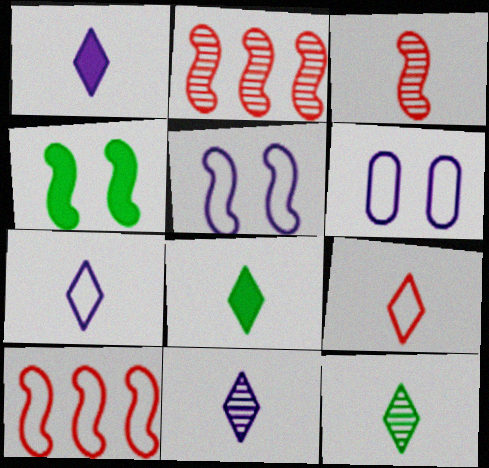[[1, 7, 11], 
[1, 9, 12], 
[2, 6, 8], 
[8, 9, 11]]